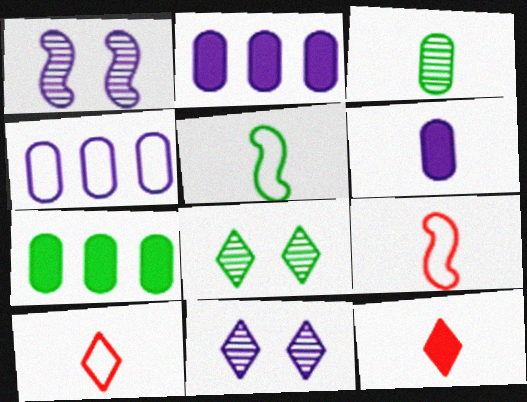[[1, 7, 10], 
[2, 8, 9], 
[5, 7, 8], 
[7, 9, 11]]